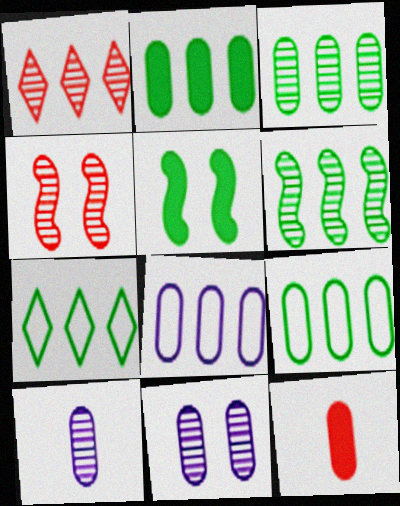[[2, 3, 9], 
[2, 6, 7], 
[9, 11, 12]]